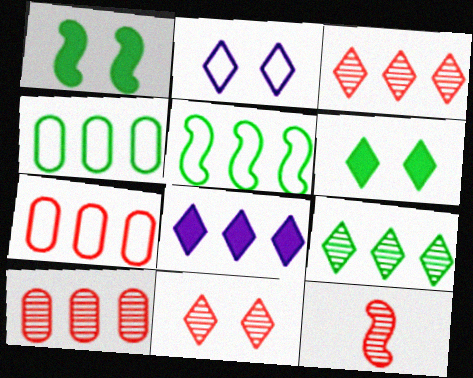[[2, 6, 11], 
[5, 8, 10], 
[10, 11, 12]]